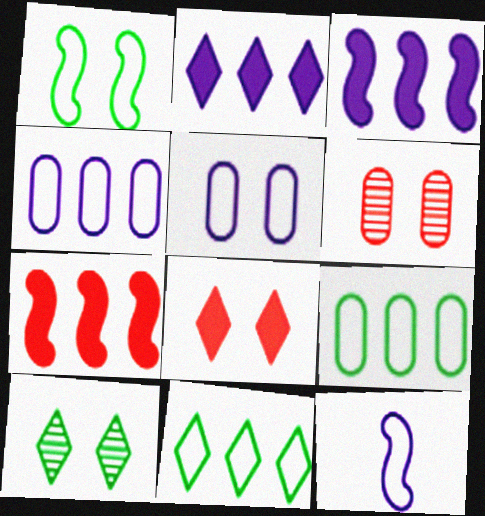[]